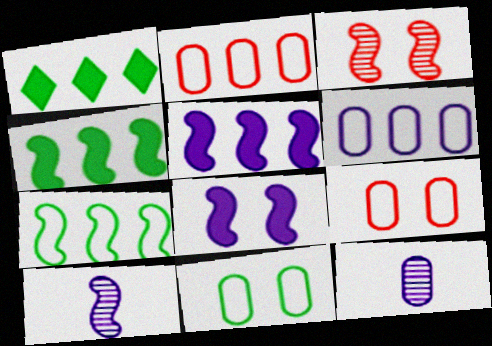[[1, 9, 10]]